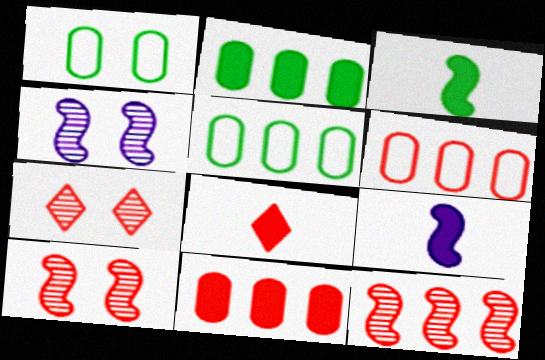[[4, 5, 8], 
[5, 7, 9], 
[6, 8, 10]]